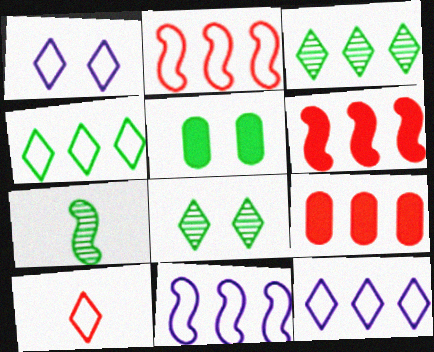[[1, 4, 10], 
[1, 7, 9], 
[3, 9, 11], 
[4, 5, 7]]